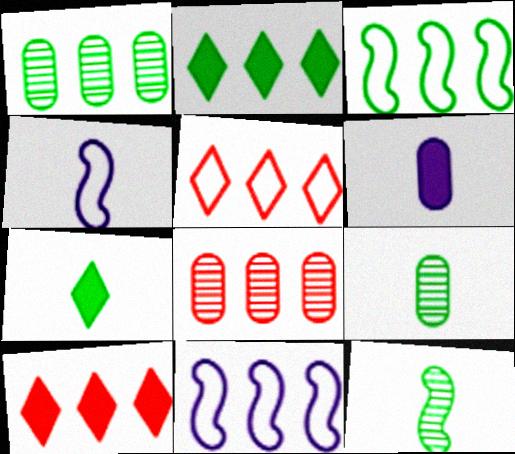[[1, 2, 3], 
[1, 10, 11], 
[2, 8, 11]]